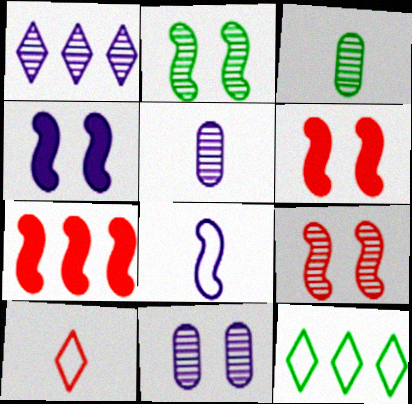[[1, 3, 9], 
[2, 7, 8], 
[5, 6, 12]]